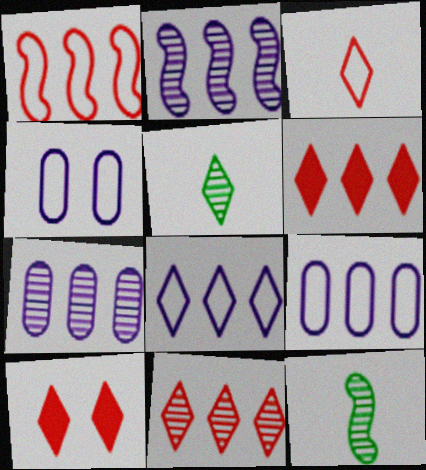[[3, 10, 11], 
[4, 6, 12], 
[5, 8, 10], 
[9, 10, 12]]